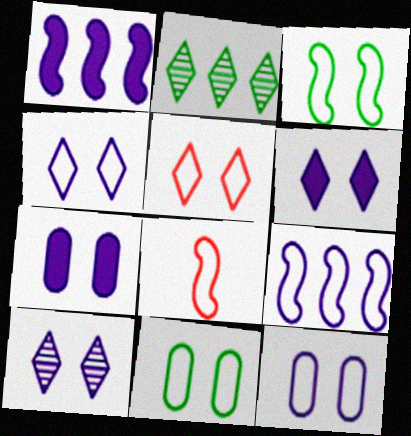[[2, 7, 8], 
[3, 5, 12], 
[3, 8, 9], 
[4, 6, 10]]